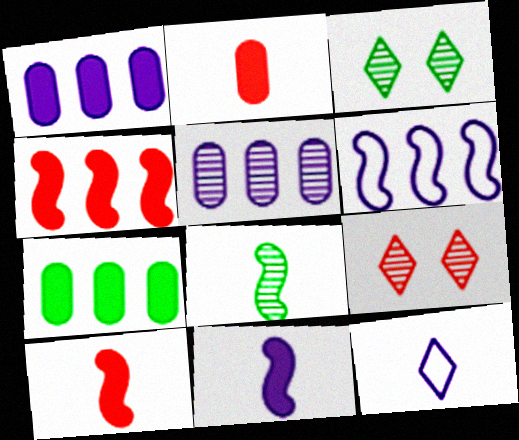[[2, 3, 6], 
[2, 8, 12], 
[5, 8, 9]]